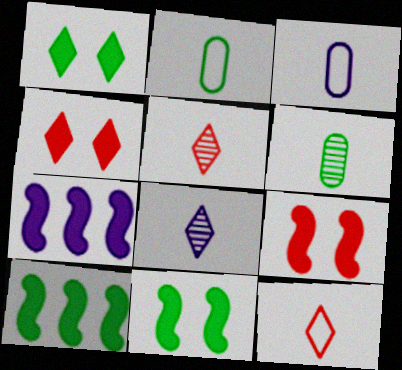[]